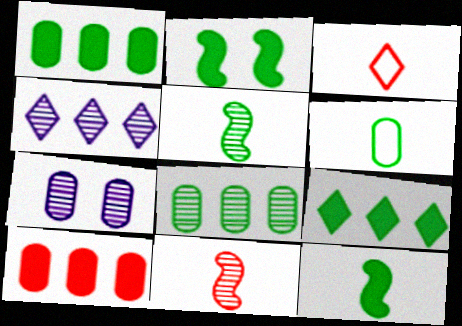[[6, 7, 10]]